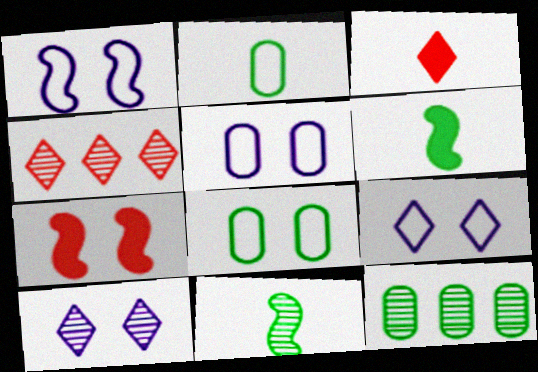[[1, 3, 12], 
[1, 5, 9], 
[4, 5, 6], 
[7, 8, 10]]